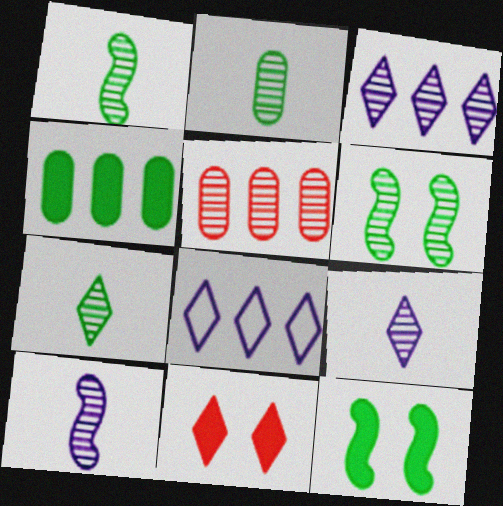[[1, 2, 7], 
[5, 6, 9], 
[7, 8, 11]]